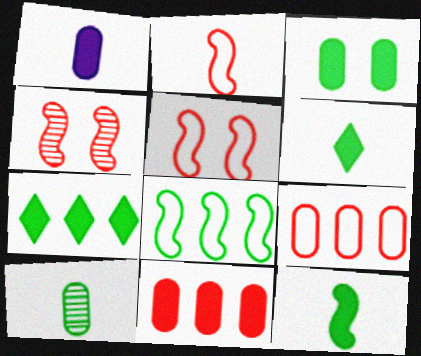[[1, 3, 11], 
[3, 7, 12]]